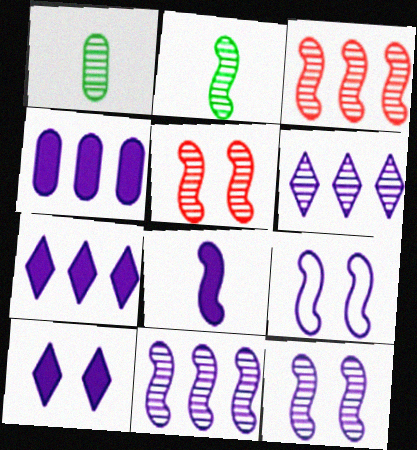[[1, 5, 6], 
[2, 3, 12], 
[2, 5, 11], 
[4, 8, 10], 
[8, 9, 11]]